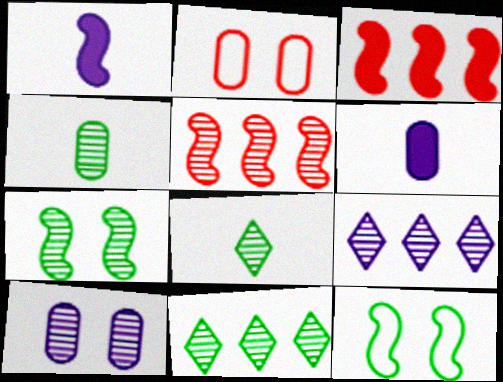[[1, 2, 11], 
[1, 5, 12], 
[4, 7, 11], 
[5, 8, 10]]